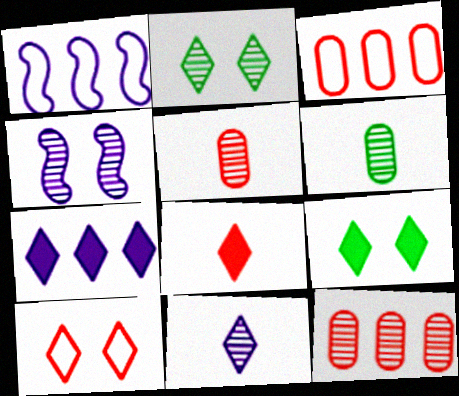[[1, 5, 9], 
[7, 8, 9]]